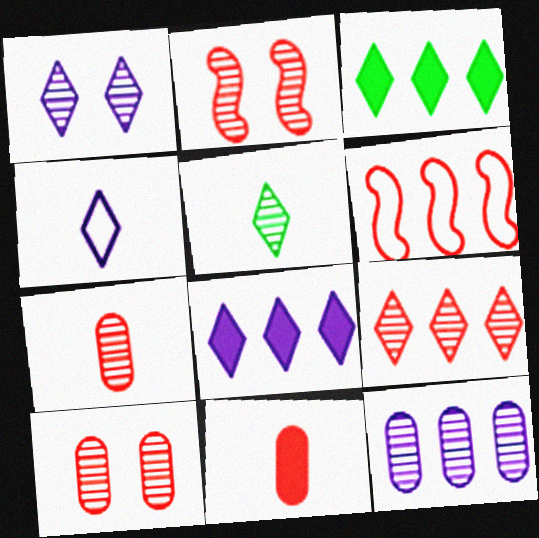[[1, 4, 8], 
[1, 5, 9], 
[2, 5, 12], 
[2, 7, 9], 
[3, 6, 12]]